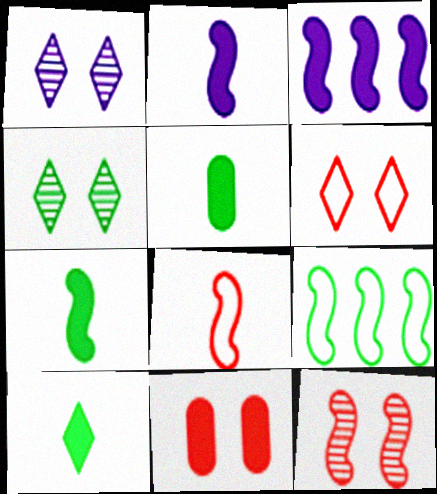[[2, 9, 12], 
[3, 10, 11], 
[4, 5, 9], 
[5, 7, 10], 
[6, 11, 12]]